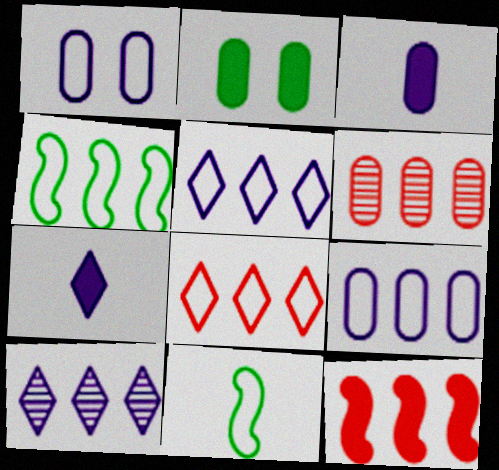[[1, 8, 11], 
[2, 7, 12], 
[4, 8, 9], 
[6, 8, 12]]